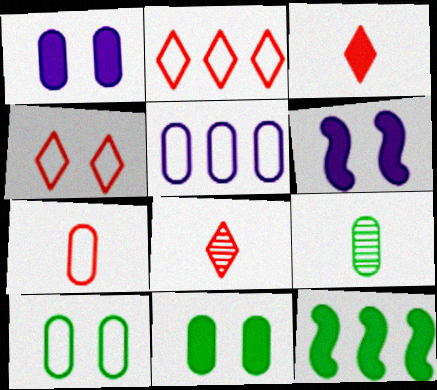[[1, 3, 12], 
[2, 6, 9], 
[5, 7, 10]]